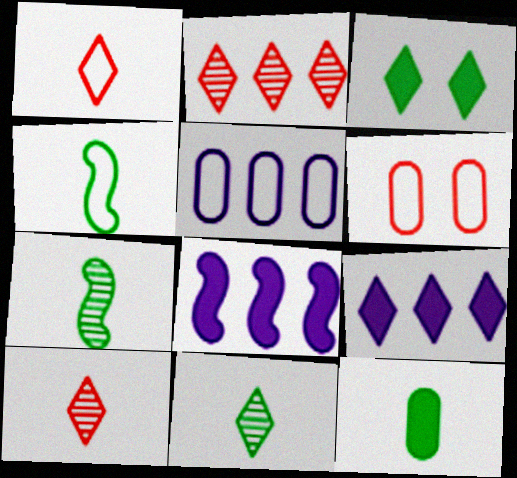[[4, 11, 12], 
[6, 7, 9], 
[6, 8, 11]]